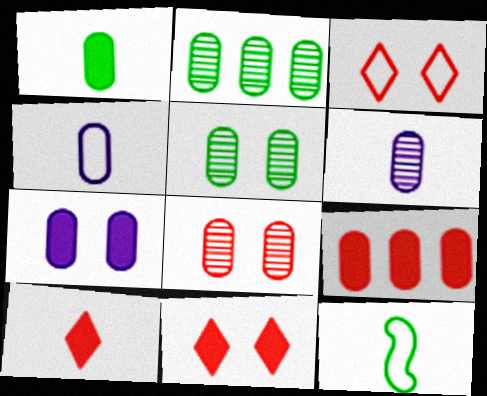[[1, 7, 9], 
[2, 6, 8], 
[4, 5, 9], 
[6, 10, 12]]